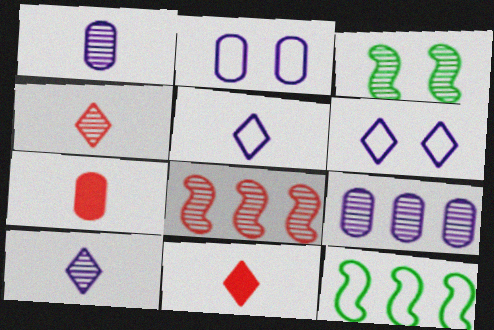[[3, 4, 9]]